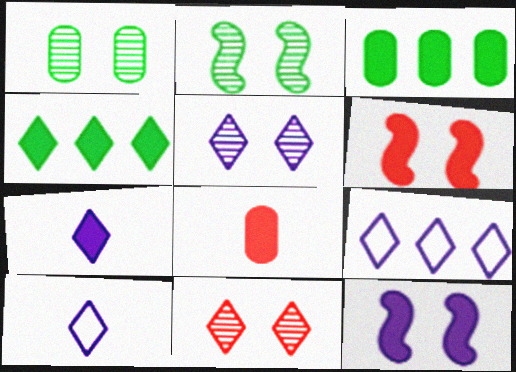[[2, 8, 9], 
[3, 6, 7], 
[4, 8, 12], 
[4, 10, 11], 
[5, 7, 9]]